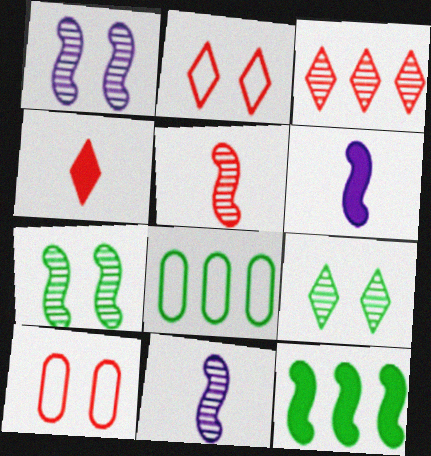[[1, 4, 8], 
[2, 3, 4]]